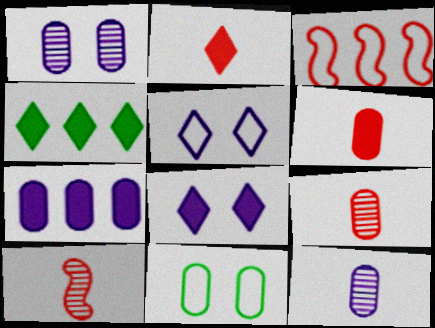[[2, 4, 8], 
[7, 9, 11]]